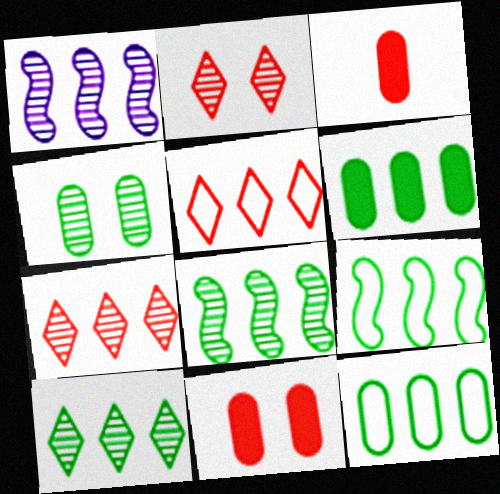[[1, 5, 6], 
[6, 9, 10]]